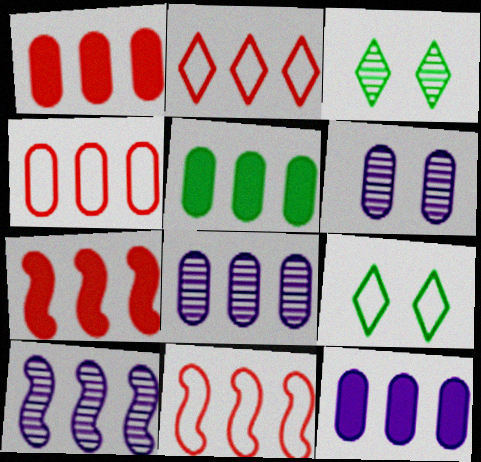[[1, 5, 12], 
[2, 4, 11], 
[2, 5, 10], 
[4, 5, 8]]